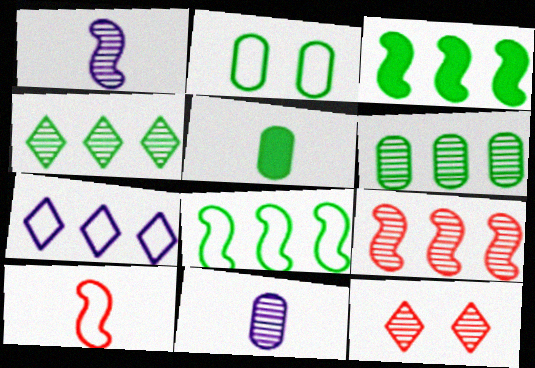[[1, 6, 12], 
[2, 5, 6], 
[2, 7, 10]]